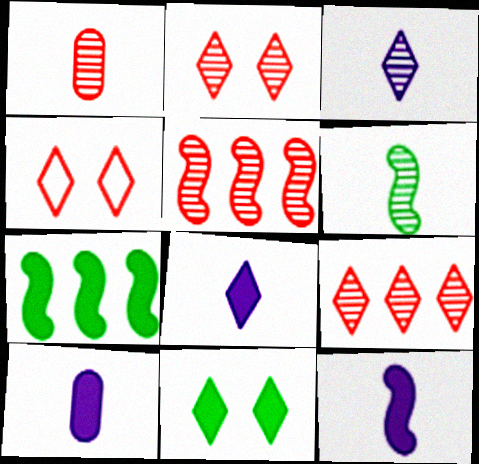[[1, 2, 5], 
[1, 3, 6], 
[8, 10, 12]]